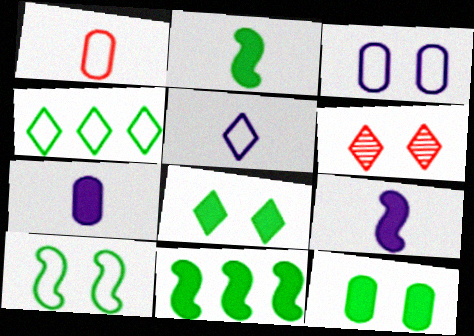[]